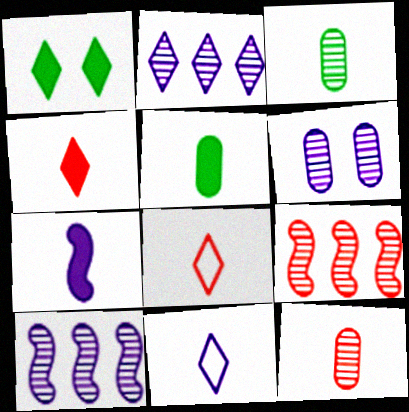[[1, 2, 8], 
[3, 7, 8], 
[4, 5, 7]]